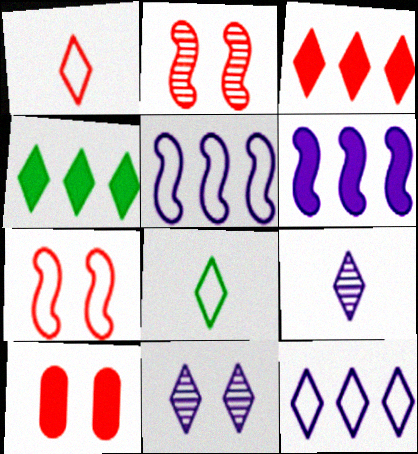[[1, 4, 11], 
[3, 8, 11]]